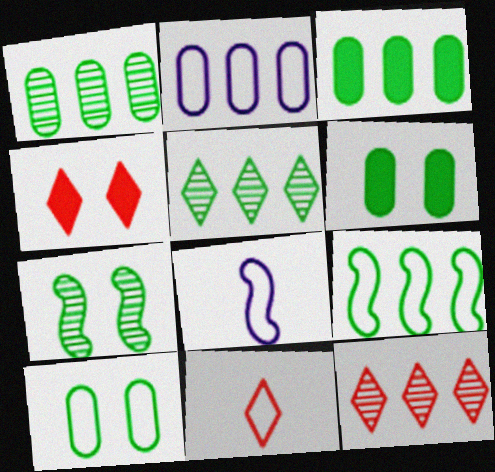[[1, 4, 8], 
[3, 5, 9], 
[4, 11, 12], 
[6, 8, 12]]